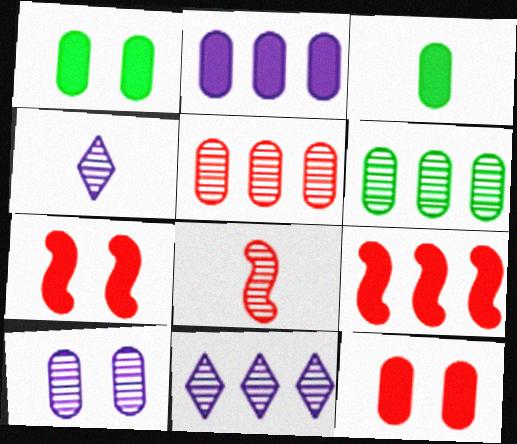[[2, 3, 12]]